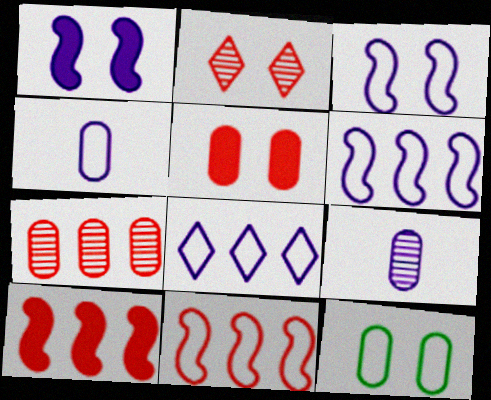[[1, 2, 12], 
[1, 8, 9], 
[3, 4, 8]]